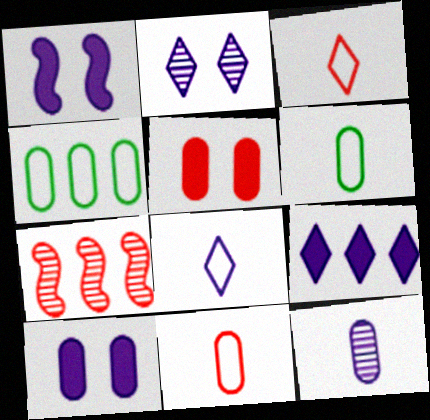[[2, 8, 9], 
[3, 5, 7], 
[4, 5, 12], 
[4, 7, 9]]